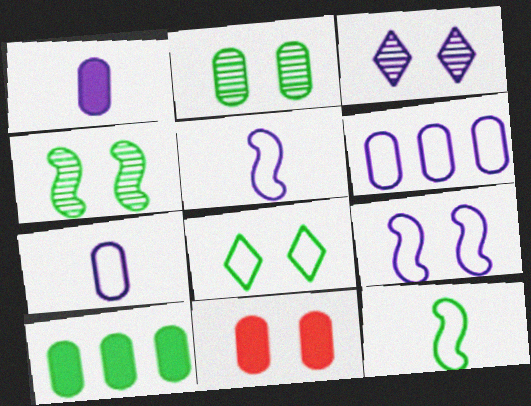[[1, 10, 11]]